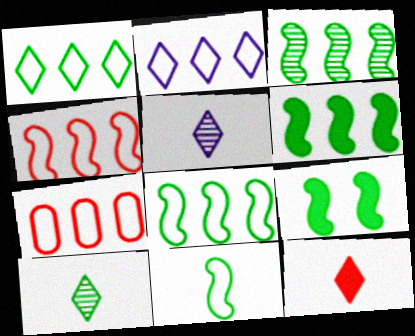[[2, 7, 8], 
[3, 6, 8], 
[3, 9, 11], 
[5, 7, 9]]